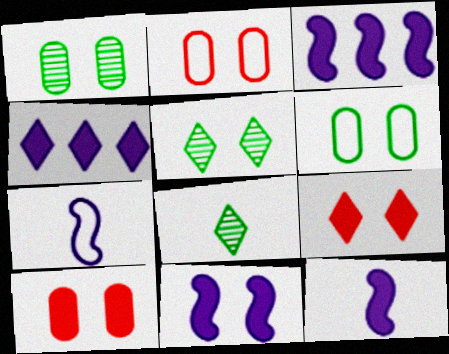[[2, 3, 8], 
[2, 5, 11], 
[3, 11, 12]]